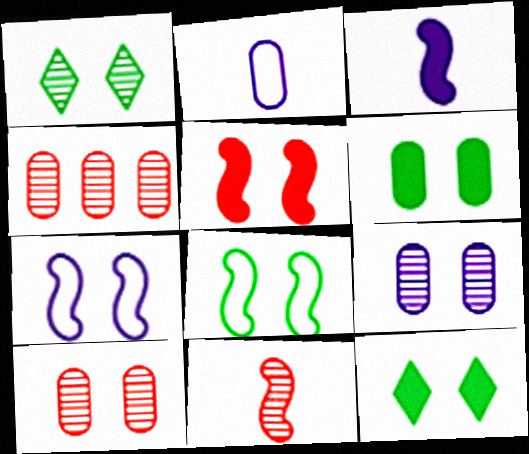[[1, 6, 8], 
[2, 4, 6], 
[7, 10, 12]]